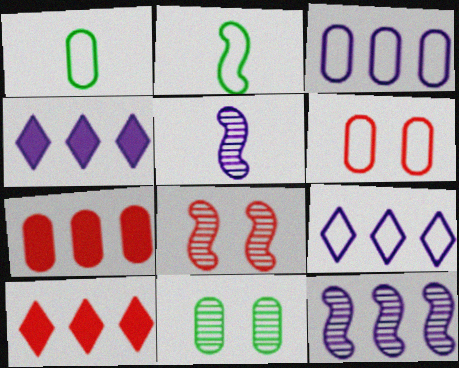[[1, 3, 6], 
[1, 4, 8], 
[2, 6, 9], 
[3, 4, 12]]